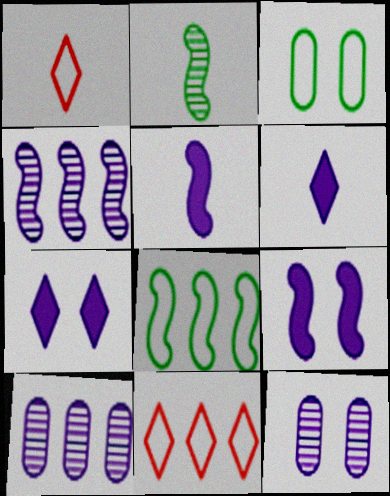[]